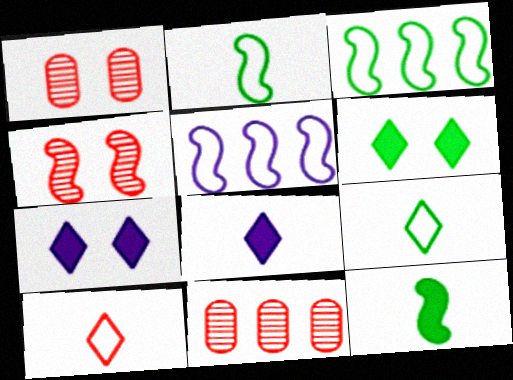[[1, 3, 8], 
[2, 7, 11], 
[4, 5, 12]]